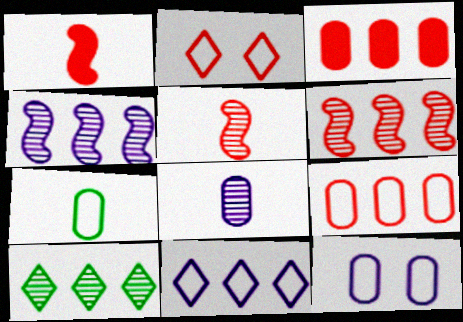[[1, 10, 12], 
[2, 3, 5], 
[7, 9, 12]]